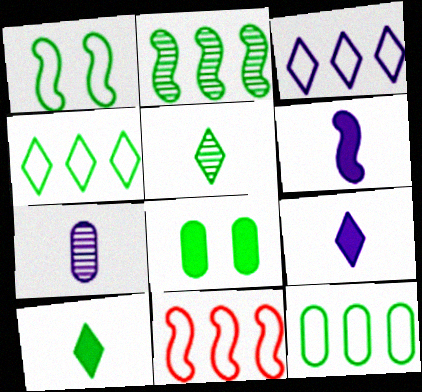[[3, 11, 12]]